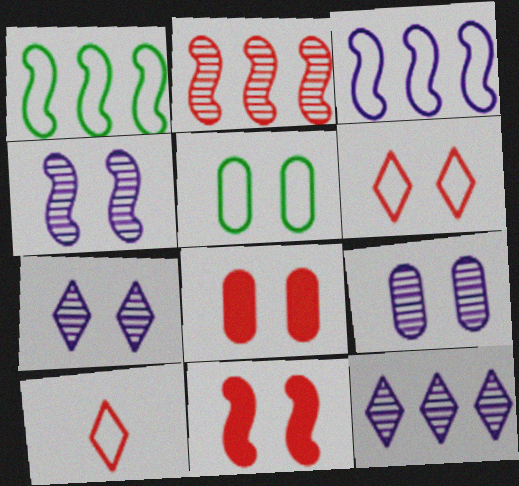[[2, 8, 10], 
[3, 5, 10], 
[4, 7, 9], 
[5, 7, 11], 
[5, 8, 9]]